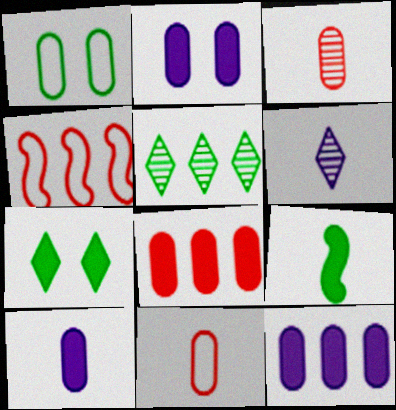[[1, 3, 12], 
[1, 5, 9], 
[2, 10, 12], 
[4, 5, 12], 
[6, 9, 11]]